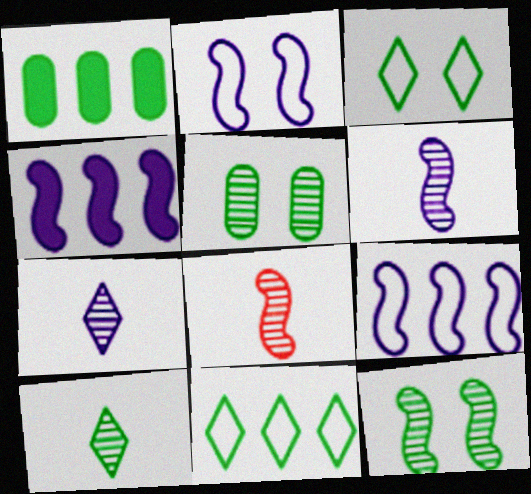[[2, 4, 6]]